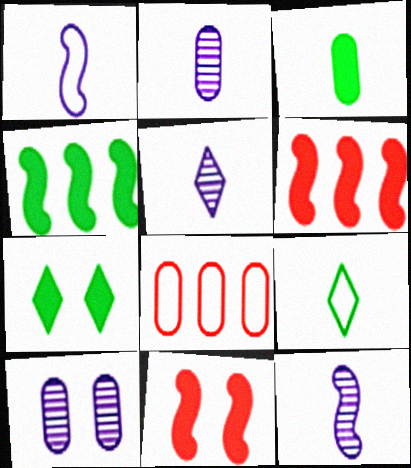[[2, 5, 12], 
[3, 4, 7], 
[3, 8, 10], 
[6, 9, 10], 
[7, 8, 12]]